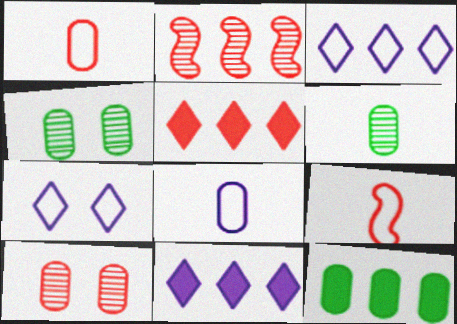[[2, 3, 12], 
[4, 9, 11], 
[5, 9, 10], 
[8, 10, 12]]